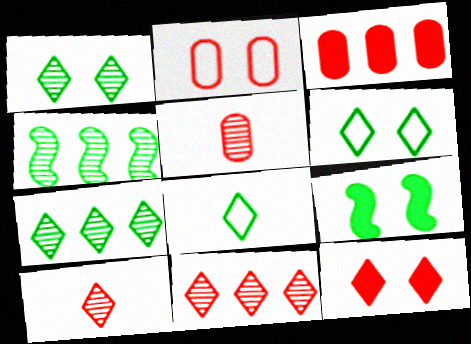[[2, 3, 5]]